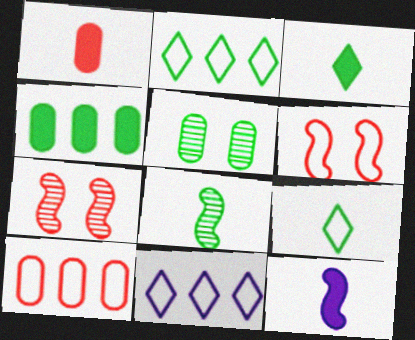[[1, 3, 12]]